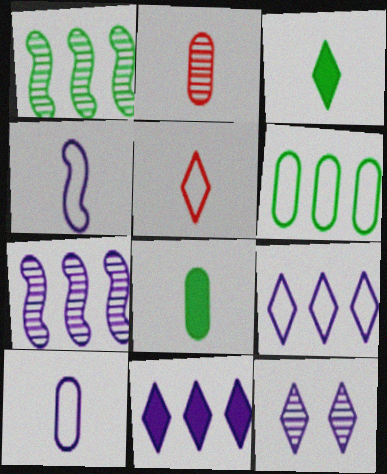[[1, 2, 12], 
[2, 3, 4], 
[2, 8, 10]]